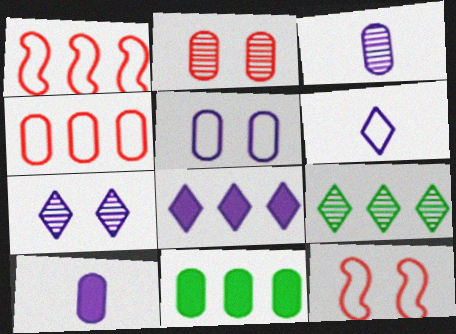[[6, 7, 8], 
[9, 10, 12]]